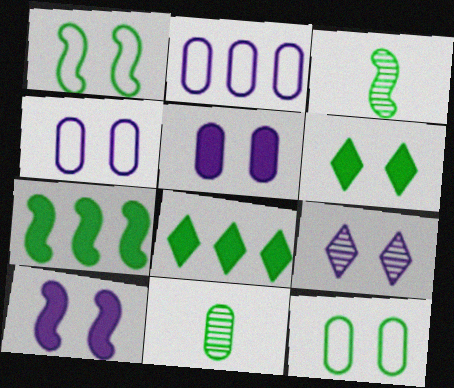[[1, 3, 7], 
[1, 8, 11], 
[3, 8, 12], 
[4, 9, 10]]